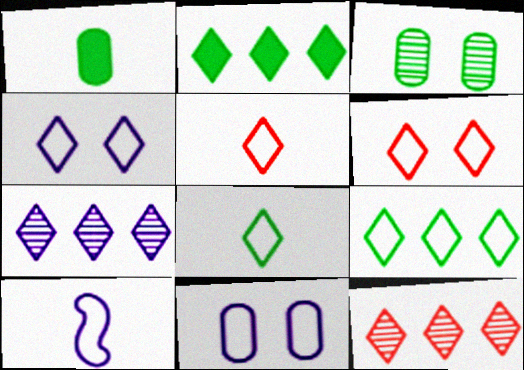[[4, 5, 9]]